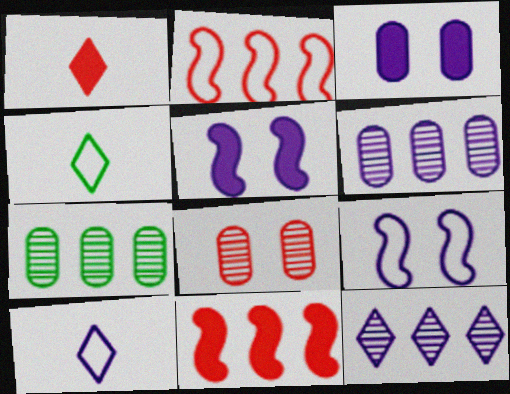[[1, 2, 8], 
[1, 7, 9], 
[5, 6, 10]]